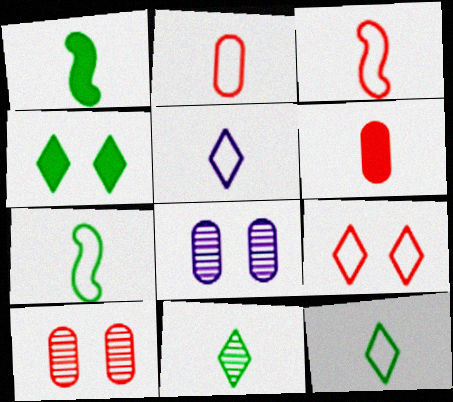[[2, 5, 7]]